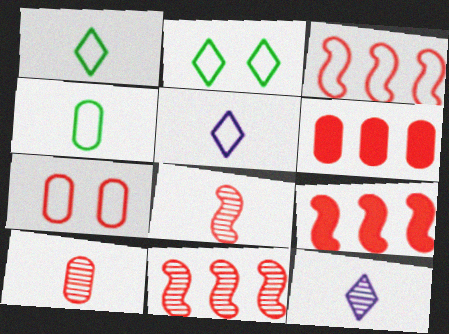[[3, 9, 11], 
[6, 7, 10]]